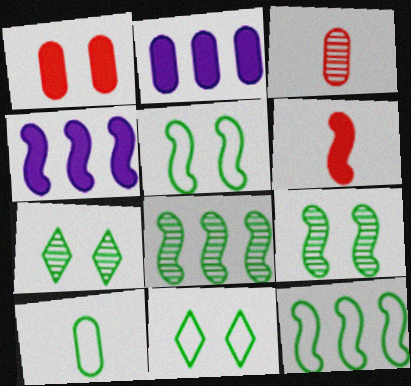[[3, 4, 11], 
[10, 11, 12]]